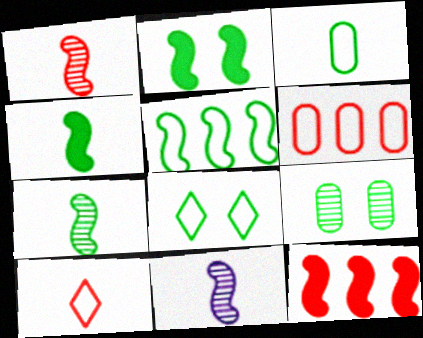[[1, 7, 11], 
[2, 5, 7], 
[2, 8, 9], 
[3, 5, 8]]